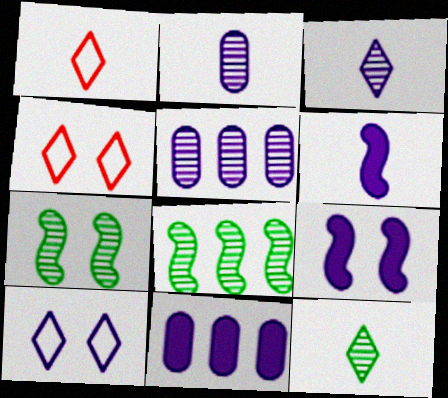[[1, 7, 11], 
[5, 6, 10]]